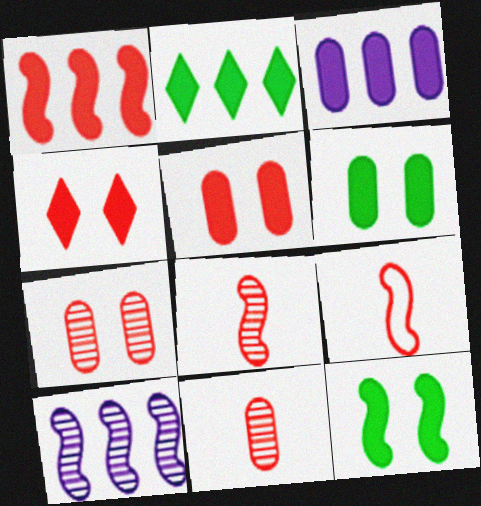[[1, 2, 3], 
[9, 10, 12]]